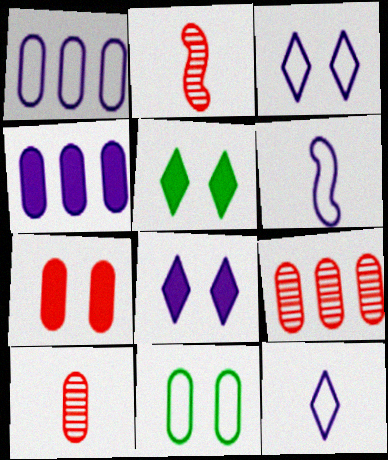[[1, 2, 5], 
[1, 3, 6], 
[4, 10, 11], 
[5, 6, 9]]